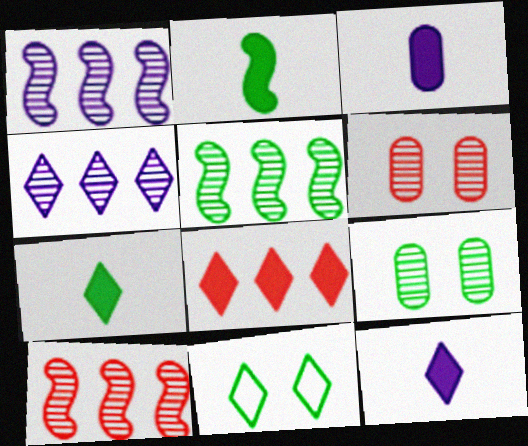[[1, 5, 10], 
[3, 10, 11]]